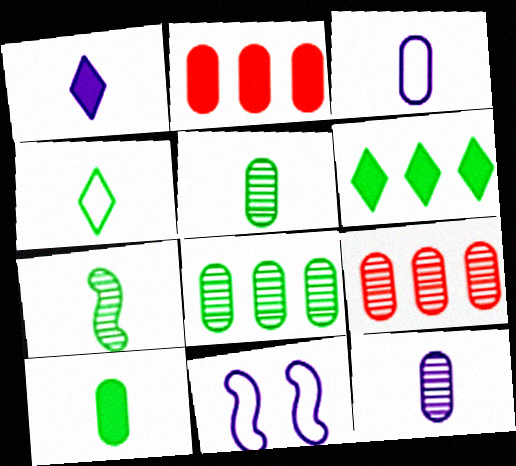[[4, 7, 10]]